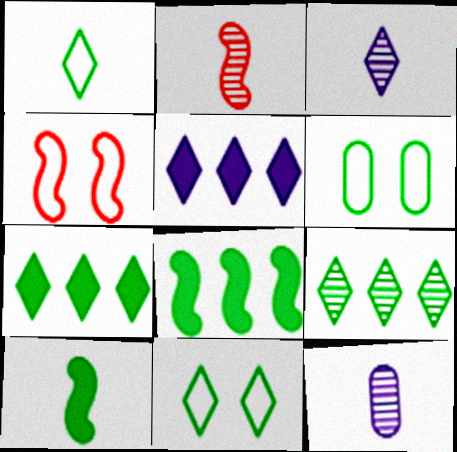[[2, 5, 6], 
[4, 7, 12], 
[6, 9, 10]]